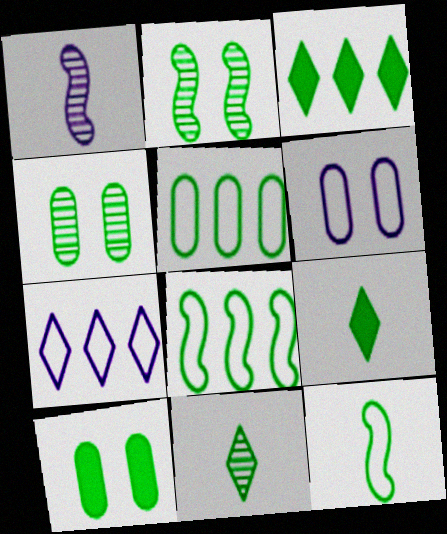[[2, 5, 9], 
[3, 4, 12], 
[4, 8, 9], 
[8, 10, 11]]